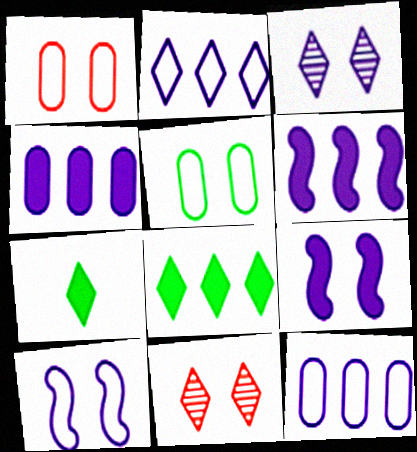[[2, 7, 11], 
[5, 9, 11]]